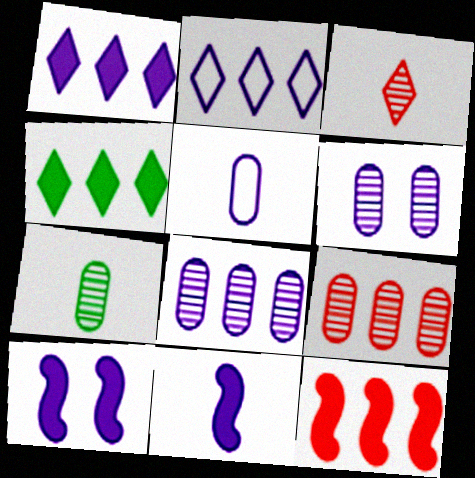[[2, 6, 11], 
[6, 7, 9]]